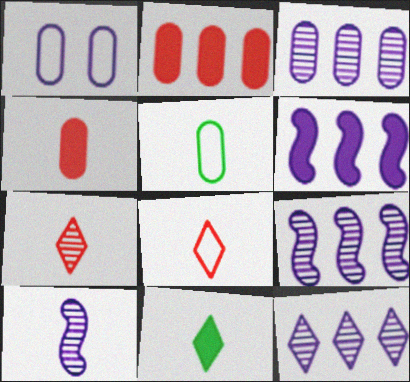[[3, 9, 12]]